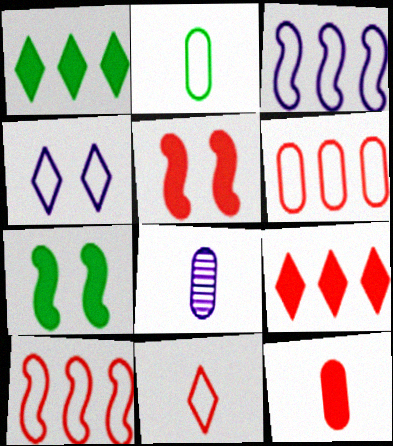[[2, 4, 10], 
[2, 8, 12], 
[5, 9, 12]]